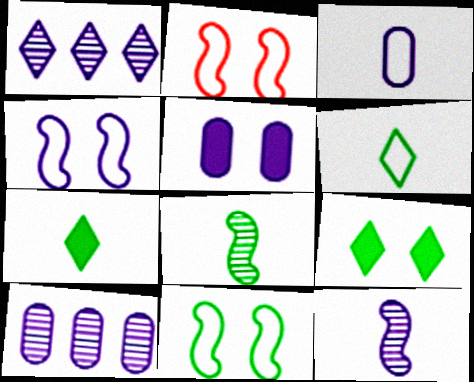[[2, 4, 11], 
[2, 7, 10], 
[3, 5, 10]]